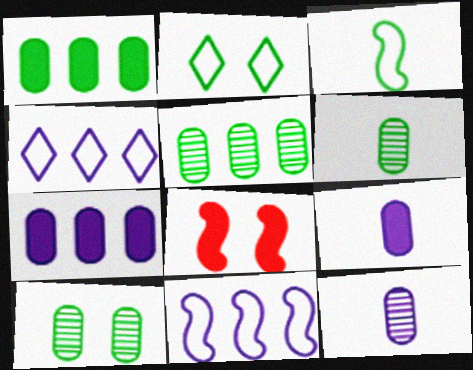[[4, 6, 8], 
[5, 6, 10]]